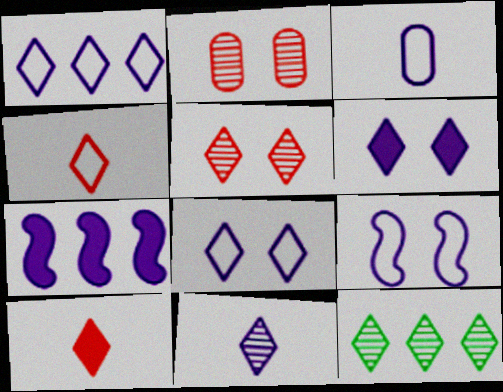[[1, 3, 9], 
[1, 6, 11], 
[4, 6, 12], 
[5, 11, 12], 
[8, 10, 12]]